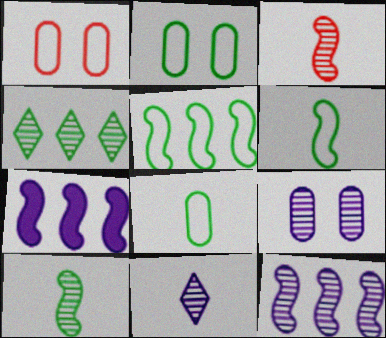[[3, 4, 9], 
[9, 11, 12]]